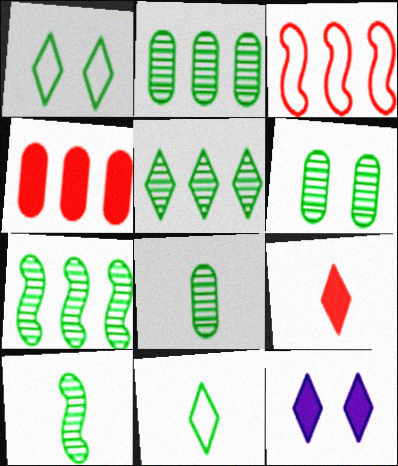[[2, 5, 7], 
[2, 6, 8], 
[3, 8, 12], 
[5, 6, 10]]